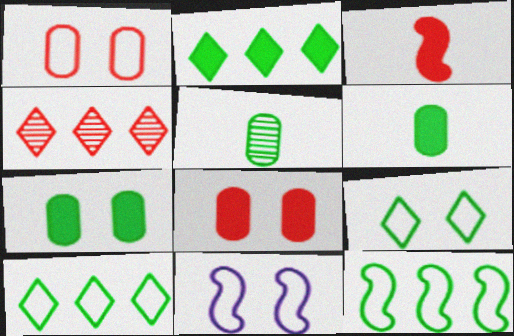[[1, 3, 4], 
[1, 9, 11], 
[4, 6, 11]]